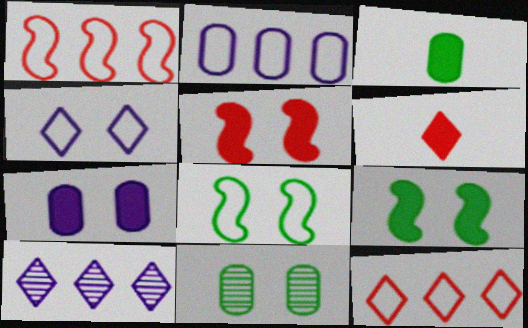[[4, 5, 11]]